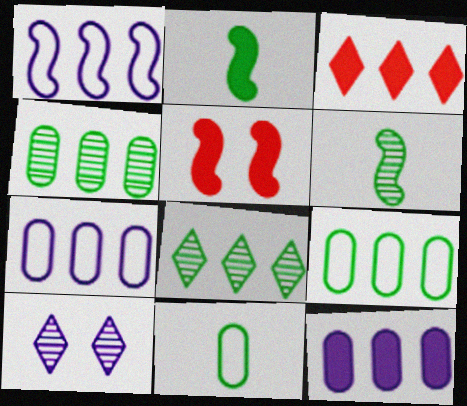[[1, 3, 4], 
[1, 5, 6]]